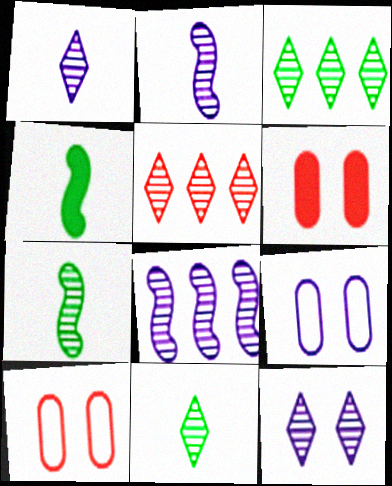[[4, 5, 9], 
[5, 11, 12]]